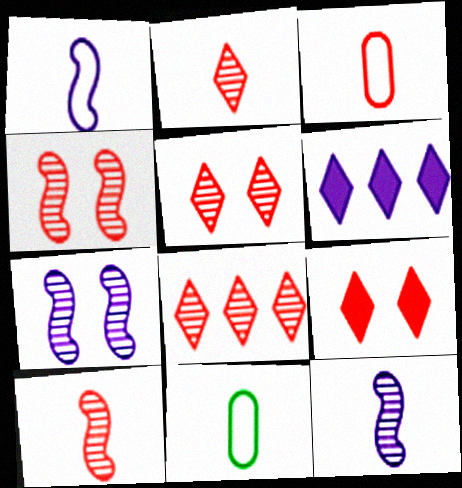[[2, 5, 8], 
[4, 6, 11]]